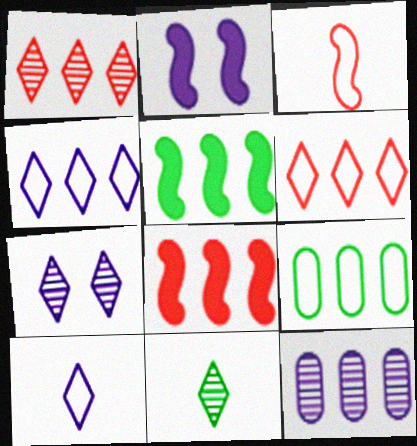[[1, 7, 11], 
[2, 10, 12], 
[5, 6, 12]]